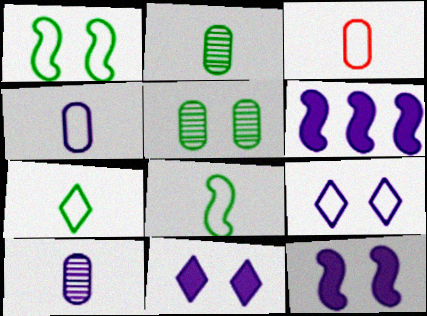[[6, 9, 10]]